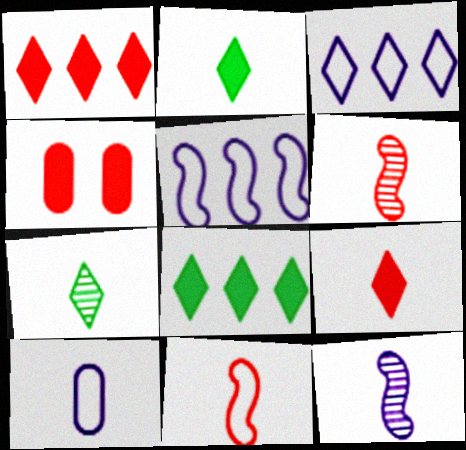[[2, 6, 10], 
[4, 5, 7]]